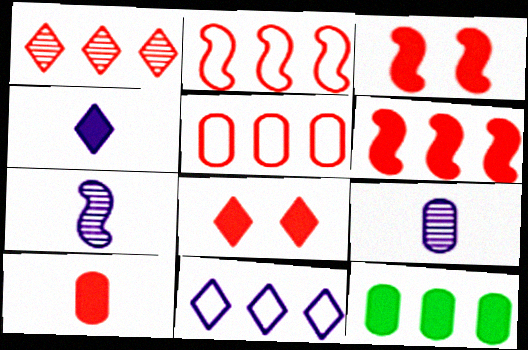[[1, 5, 6], 
[3, 4, 12], 
[6, 8, 10]]